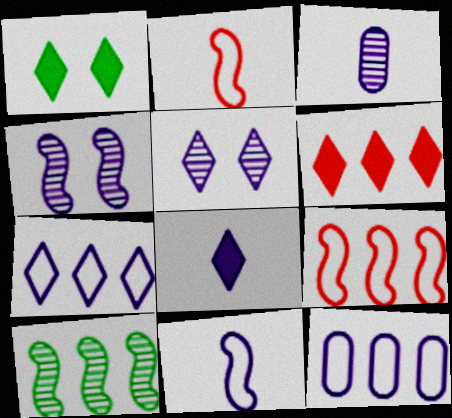[[1, 3, 9], 
[1, 6, 8], 
[3, 8, 11], 
[4, 8, 12], 
[5, 7, 8], 
[6, 10, 12]]